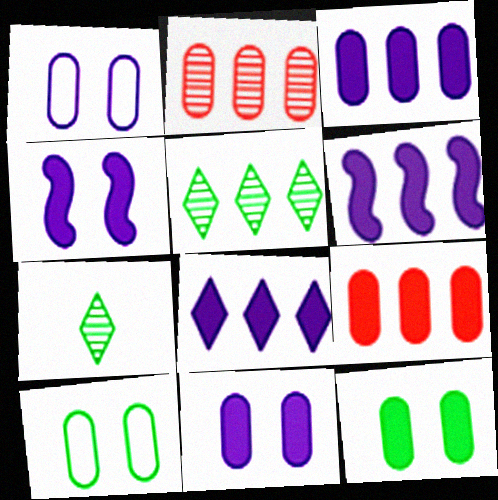[[3, 6, 8]]